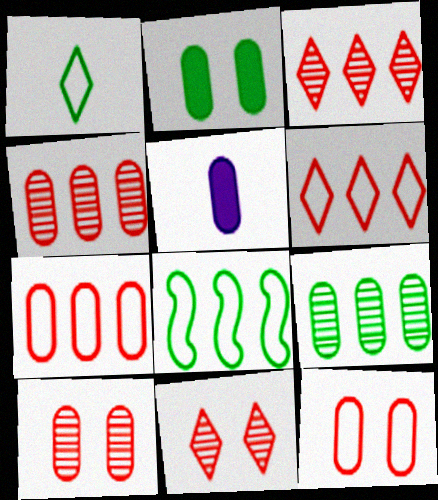[[5, 8, 11], 
[5, 9, 12]]